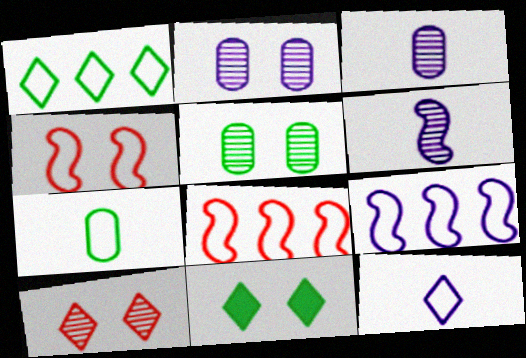[[2, 4, 11], 
[3, 8, 11]]